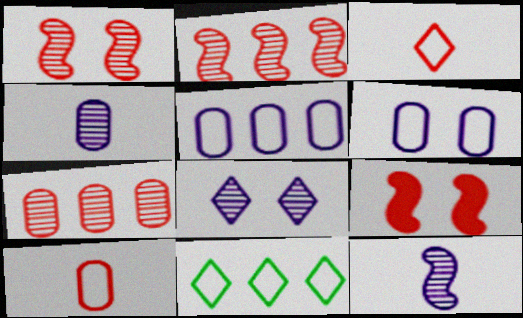[[3, 7, 9], 
[4, 9, 11]]